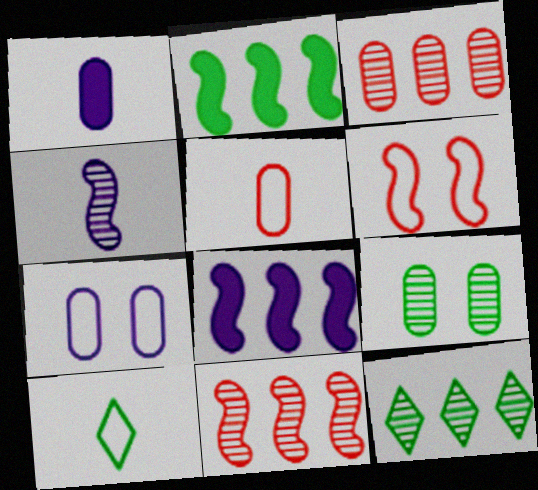[[1, 6, 12], 
[2, 4, 6], 
[2, 9, 10]]